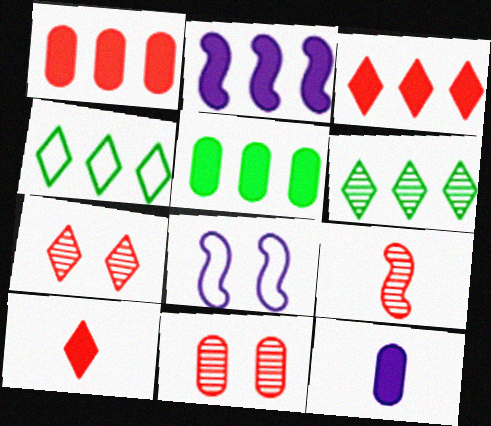[[2, 3, 5]]